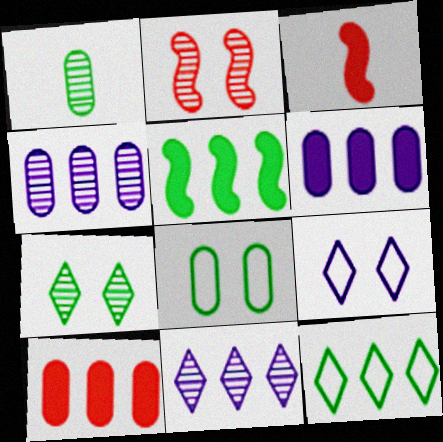[[1, 2, 11], 
[3, 8, 11]]